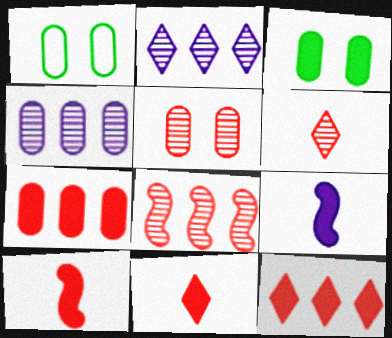[[1, 2, 10], 
[3, 9, 12], 
[5, 6, 8]]